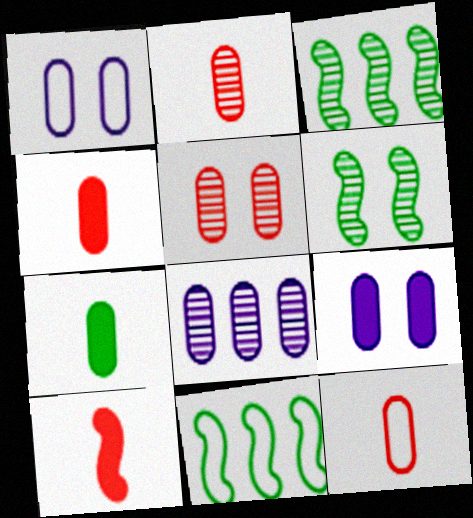[[2, 4, 12]]